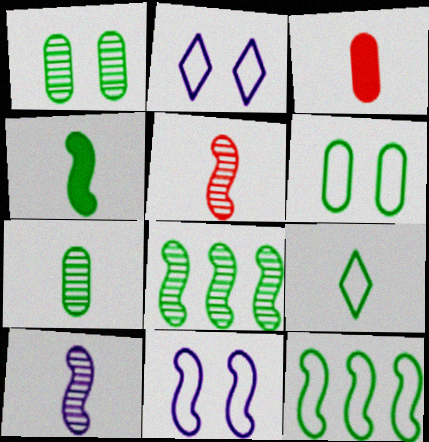[[2, 3, 8], 
[3, 9, 10], 
[4, 7, 9], 
[6, 9, 12]]